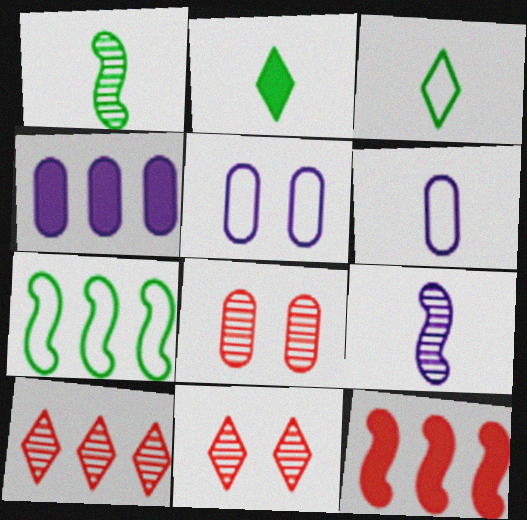[[4, 7, 10]]